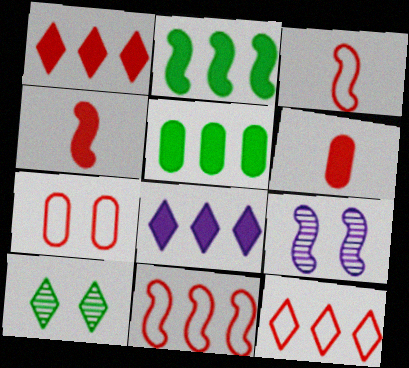[[2, 3, 9], 
[3, 7, 12]]